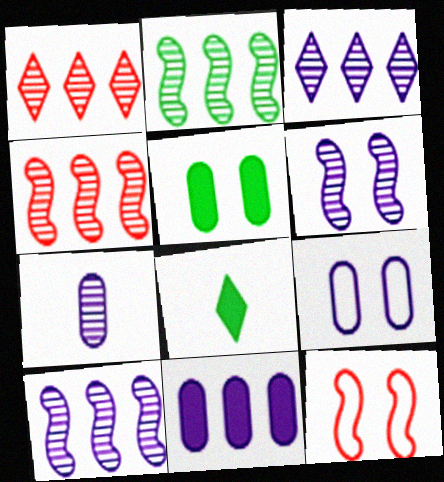[[2, 4, 10], 
[3, 6, 7], 
[4, 8, 9], 
[7, 9, 11]]